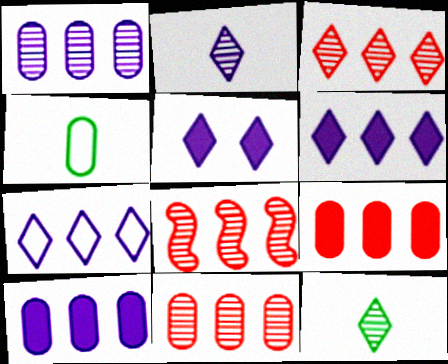[[2, 5, 7], 
[3, 8, 11], 
[4, 5, 8]]